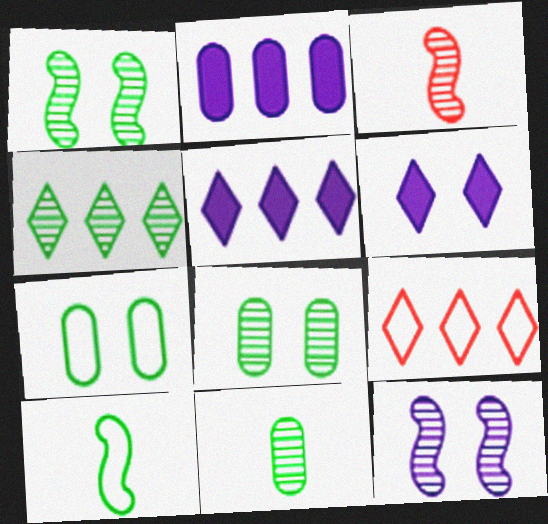[[1, 4, 11], 
[3, 5, 7], 
[4, 5, 9]]